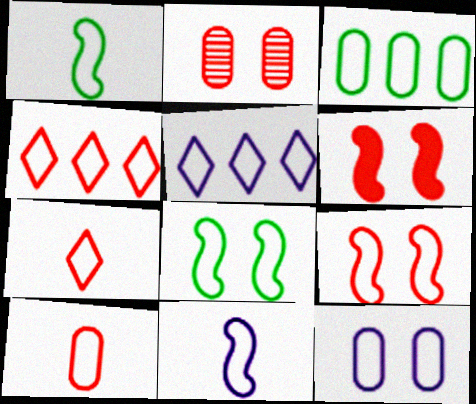[[1, 4, 12], 
[3, 10, 12], 
[4, 9, 10], 
[5, 8, 10], 
[5, 11, 12]]